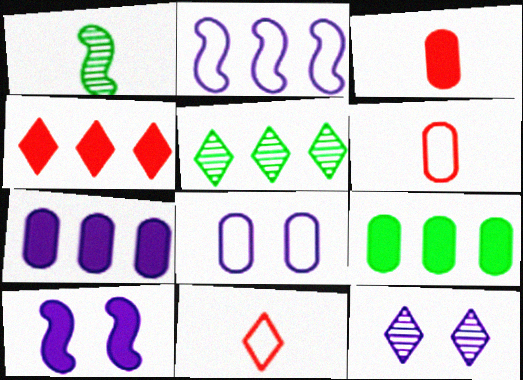[[1, 4, 8], 
[5, 6, 10], 
[8, 10, 12]]